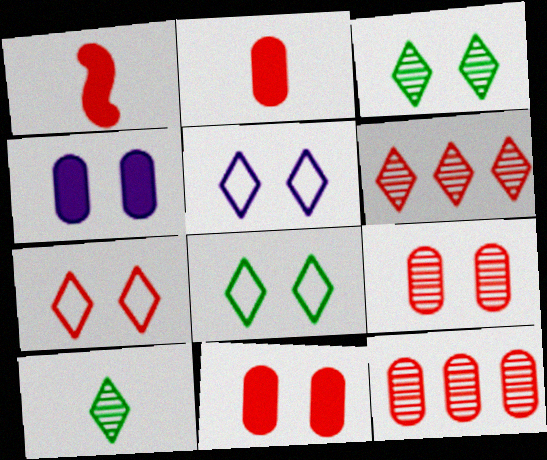[[1, 7, 12], 
[5, 7, 8]]